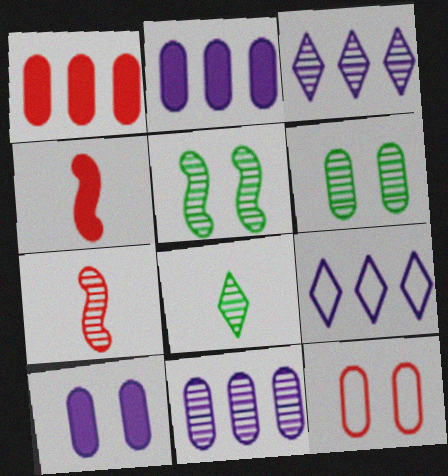[[3, 6, 7], 
[4, 6, 9], 
[6, 10, 12]]